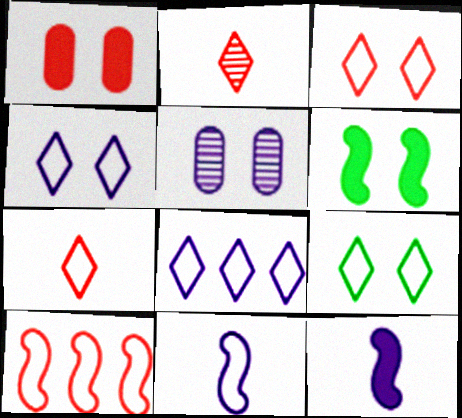[[1, 2, 10], 
[3, 4, 9], 
[3, 5, 6], 
[5, 8, 12], 
[7, 8, 9]]